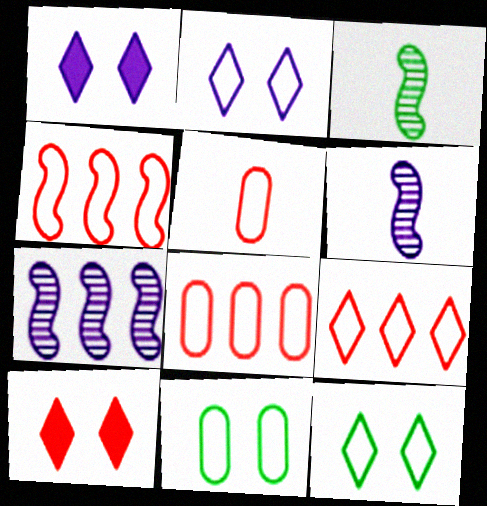[[1, 3, 8], 
[4, 8, 9]]